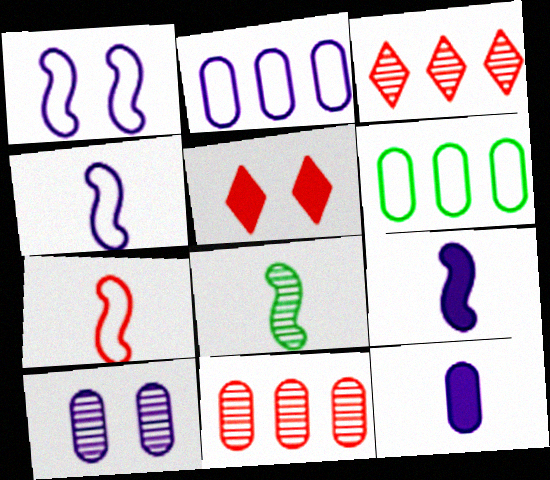[[2, 5, 8], 
[2, 10, 12], 
[3, 8, 10], 
[5, 7, 11], 
[7, 8, 9]]